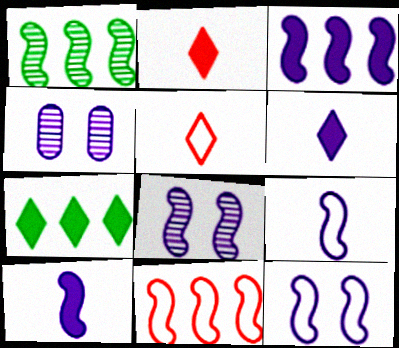[[1, 3, 11], 
[3, 8, 9]]